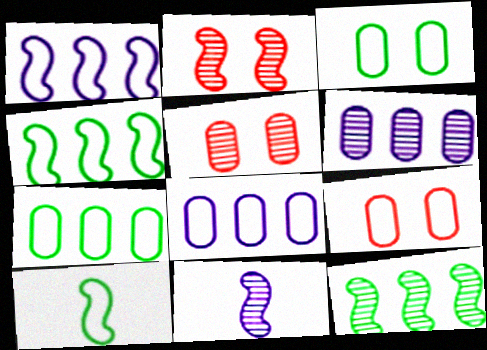[[2, 11, 12]]